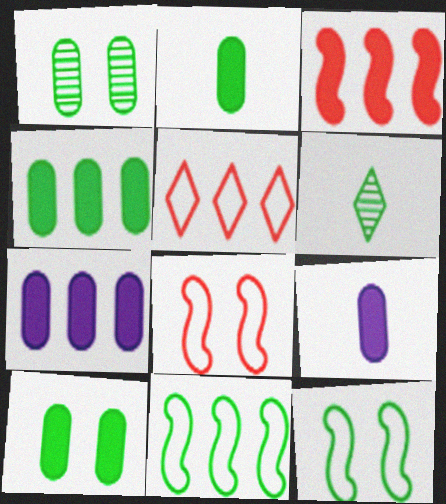[[2, 4, 10], 
[4, 6, 12], 
[6, 7, 8], 
[6, 10, 11]]